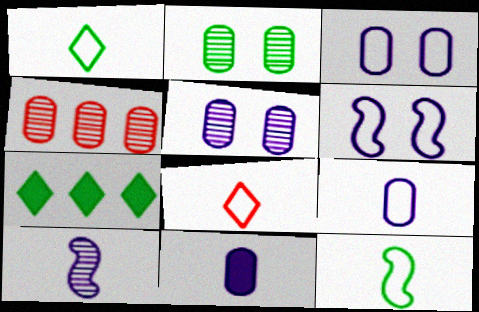[[2, 7, 12], 
[8, 9, 12]]